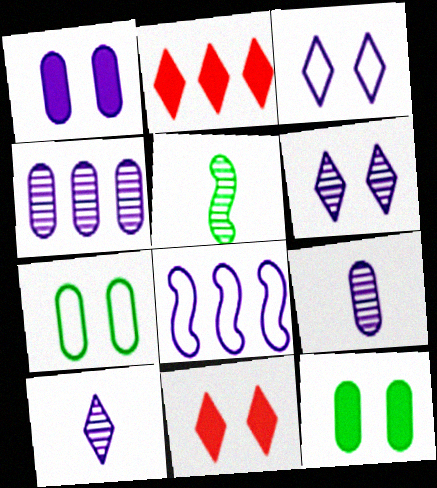[[1, 8, 10]]